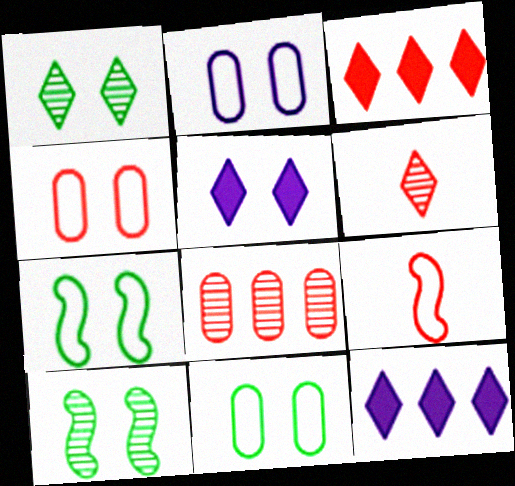[[2, 4, 11], 
[4, 5, 10]]